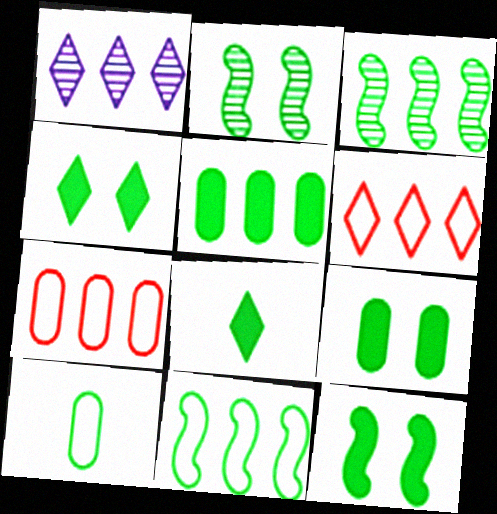[[3, 4, 10], 
[4, 9, 12], 
[5, 8, 12]]